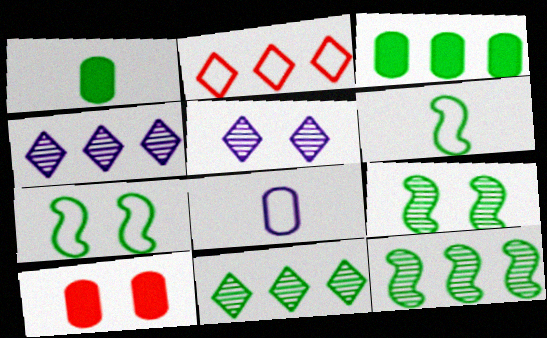[[1, 7, 11], 
[2, 7, 8], 
[4, 6, 10], 
[5, 7, 10]]